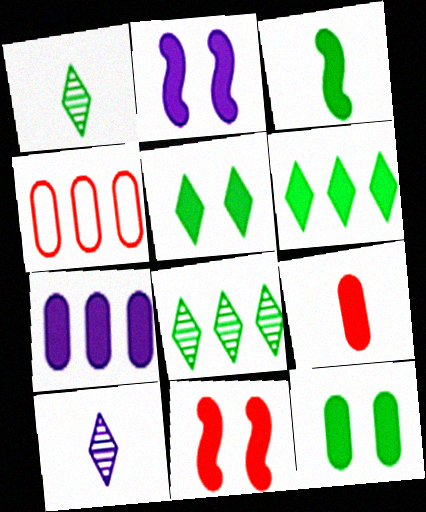[[1, 2, 4], 
[2, 6, 9], 
[3, 6, 12], 
[7, 9, 12]]